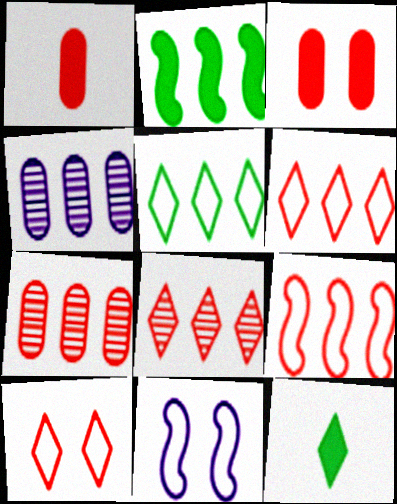[[2, 4, 6], 
[7, 11, 12]]